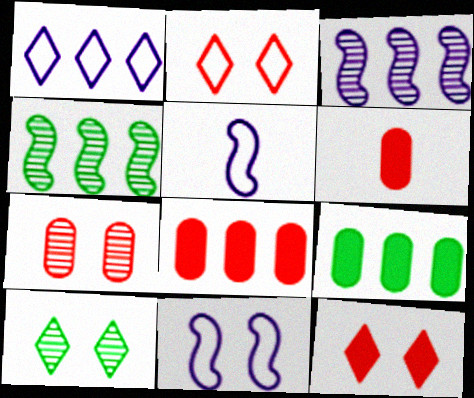[[1, 4, 8], 
[5, 8, 10]]